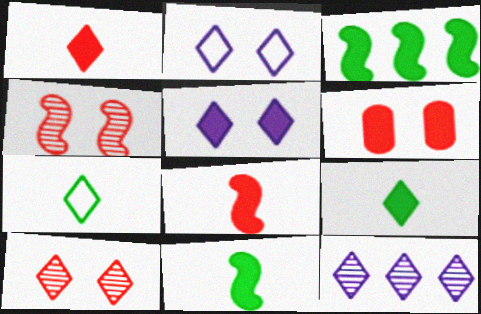[]